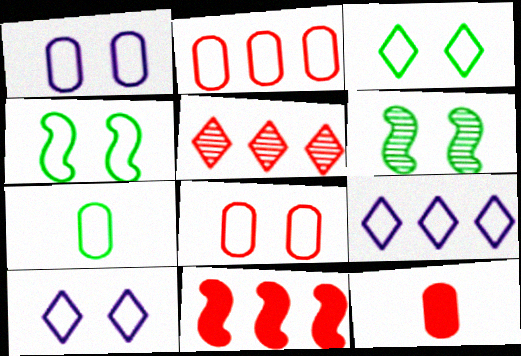[[1, 2, 7], 
[2, 5, 11], 
[4, 8, 10], 
[6, 9, 12]]